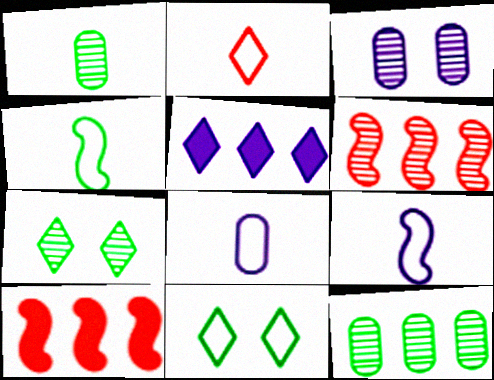[[2, 4, 8], 
[2, 5, 7], 
[3, 5, 9], 
[7, 8, 10]]